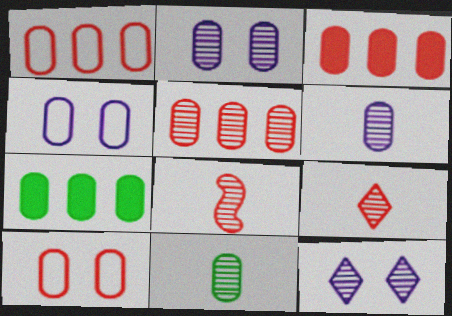[[1, 3, 5], 
[2, 5, 11], 
[3, 4, 11], 
[6, 7, 10]]